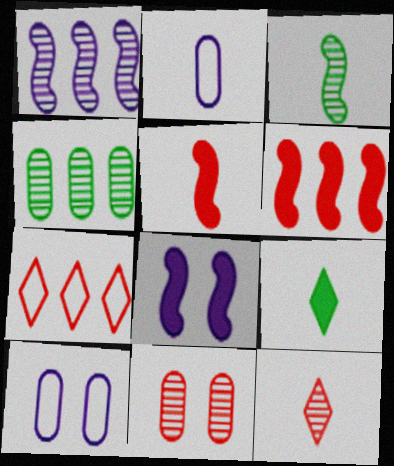[[5, 7, 11]]